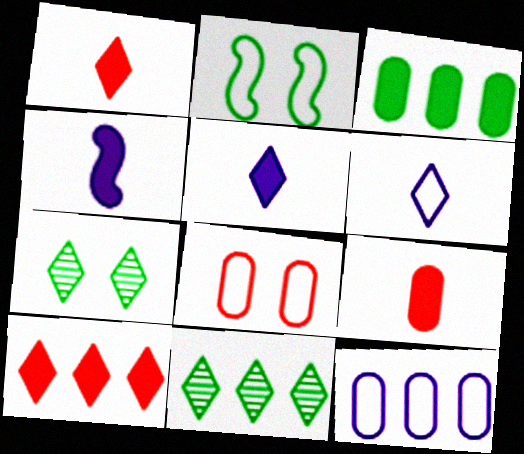[[4, 8, 11], 
[6, 7, 10]]